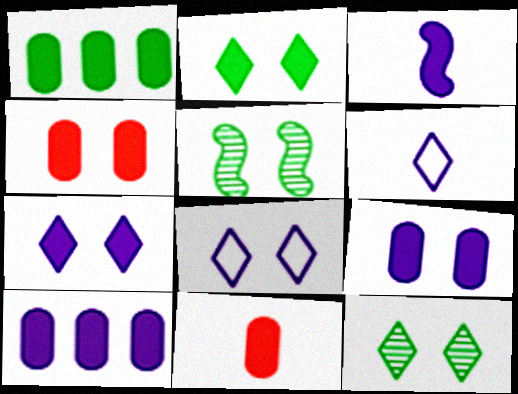[[1, 9, 11], 
[3, 7, 10], 
[4, 5, 8]]